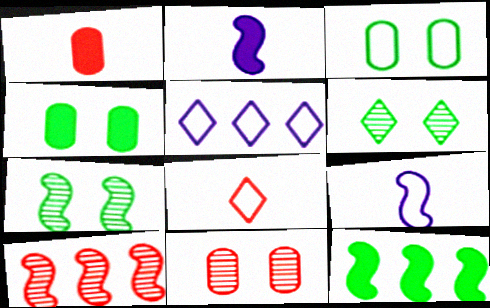[[1, 5, 7]]